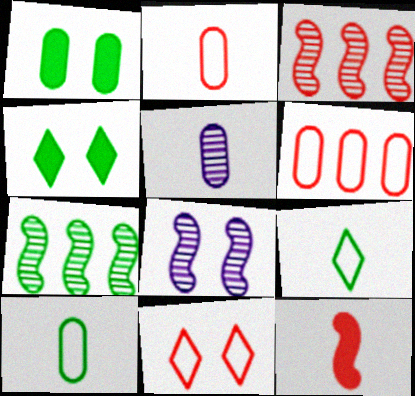[[1, 5, 6], 
[1, 7, 9], 
[1, 8, 11], 
[4, 7, 10], 
[5, 9, 12]]